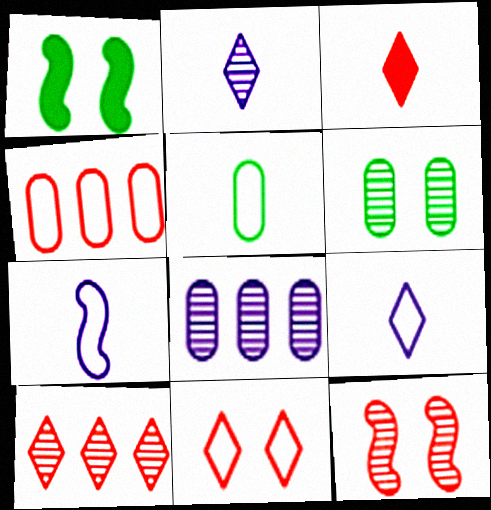[[1, 2, 4], 
[3, 4, 12], 
[3, 10, 11]]